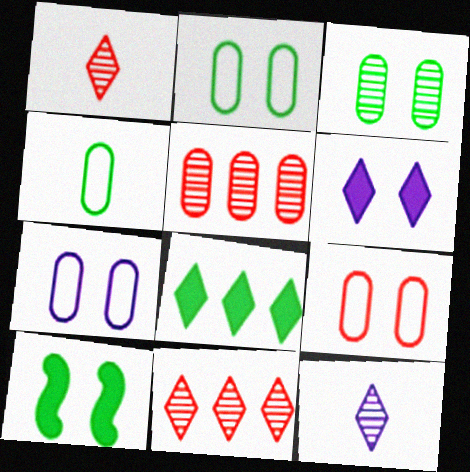[[2, 7, 9]]